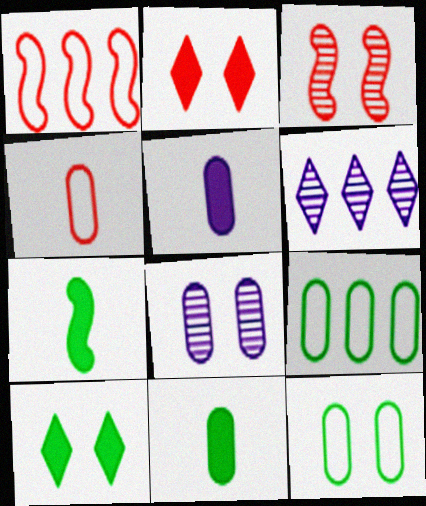[]